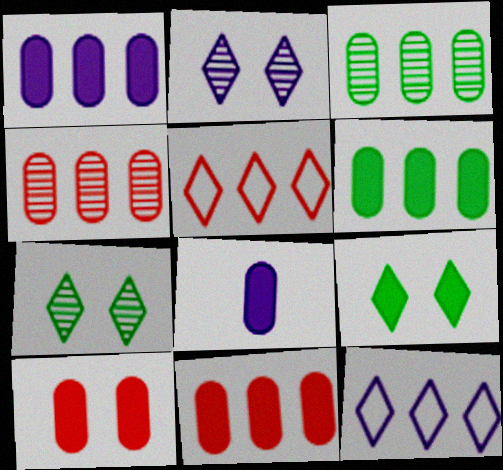[[1, 6, 11], 
[6, 8, 10]]